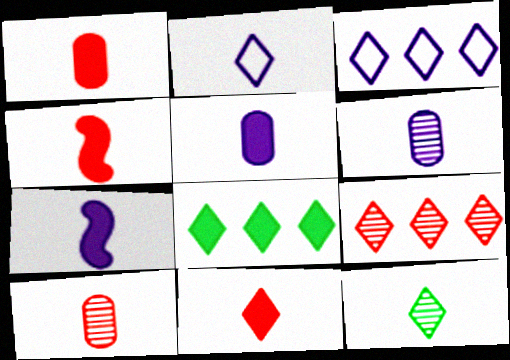[[1, 4, 11], 
[2, 6, 7], 
[2, 11, 12], 
[3, 8, 9]]